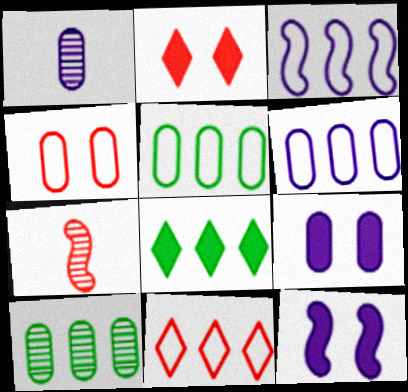[[1, 6, 9], 
[3, 5, 11]]